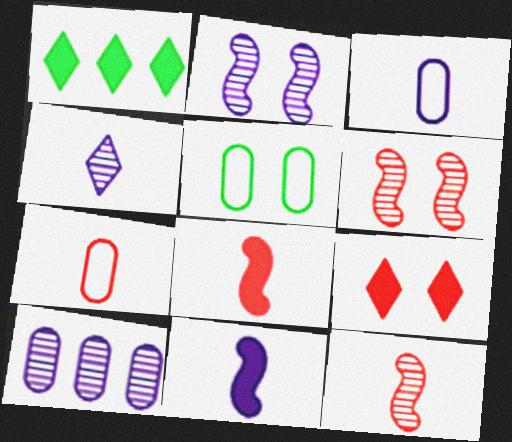[[1, 2, 7], 
[1, 3, 6], 
[2, 4, 10], 
[2, 5, 9], 
[3, 4, 11]]